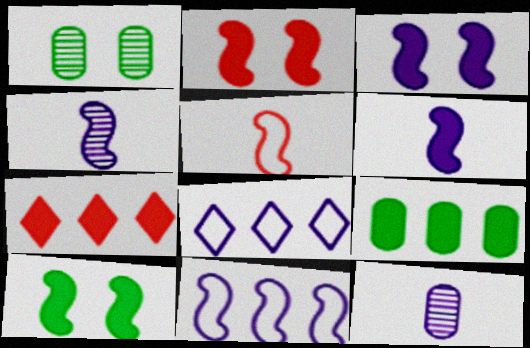[[2, 3, 10], 
[3, 4, 11], 
[3, 8, 12]]